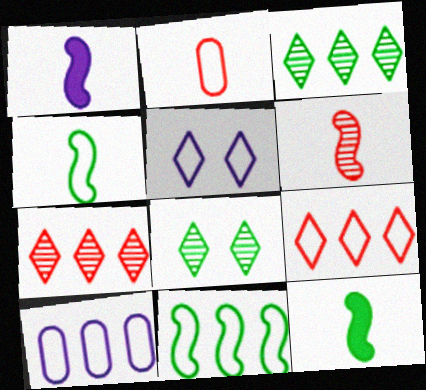[[1, 4, 6], 
[2, 5, 11], 
[9, 10, 11]]